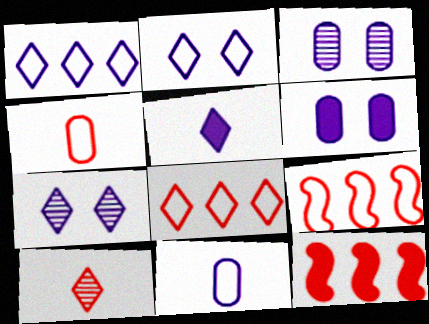[[1, 5, 7]]